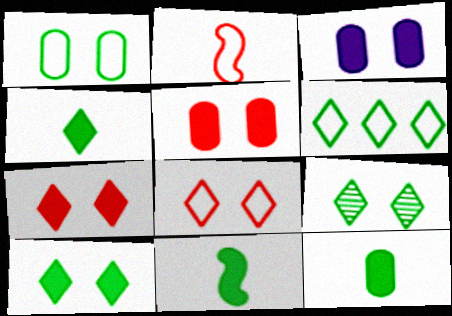[[4, 6, 9], 
[4, 11, 12]]